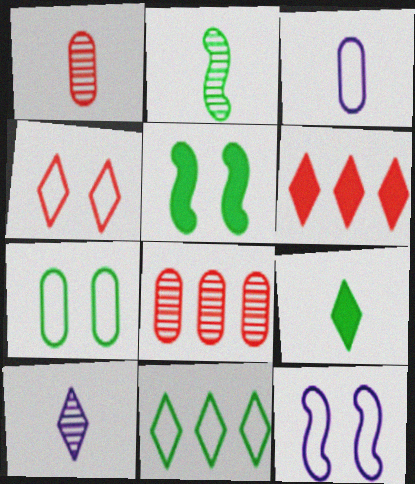[[1, 2, 10], 
[4, 7, 12], 
[8, 9, 12]]